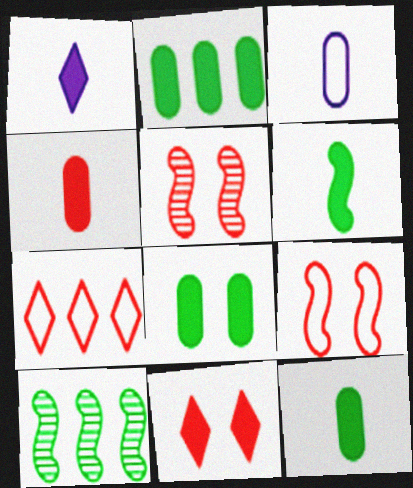[[1, 4, 6], 
[2, 8, 12], 
[3, 10, 11], 
[4, 5, 7]]